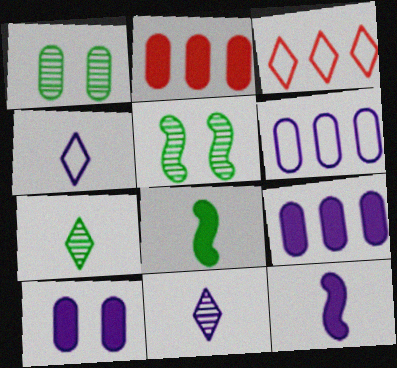[[1, 3, 12], 
[2, 4, 5]]